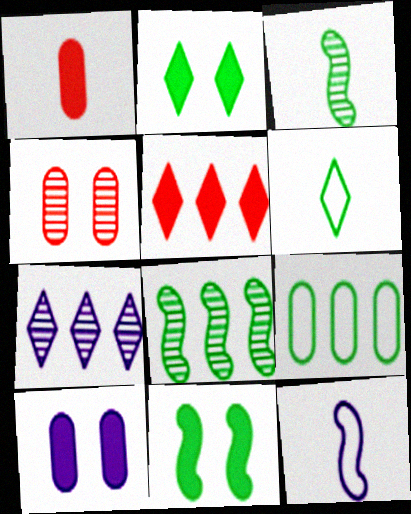[[2, 3, 9], 
[3, 4, 7], 
[7, 10, 12]]